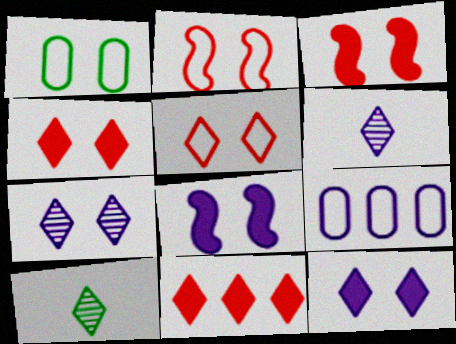[[1, 3, 7], 
[3, 9, 10], 
[6, 8, 9]]